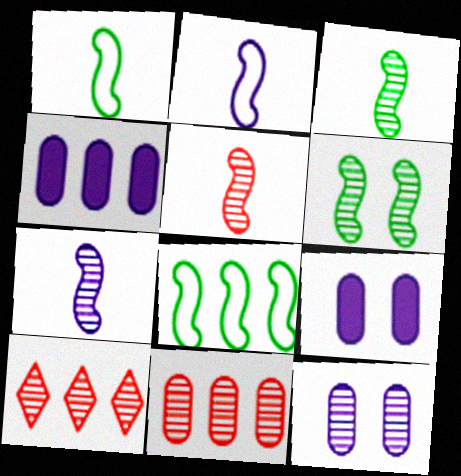[[1, 9, 10], 
[3, 5, 7], 
[3, 10, 12], 
[4, 8, 10]]